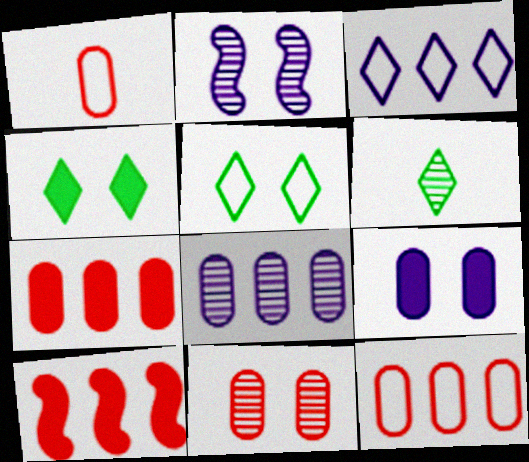[[1, 7, 11]]